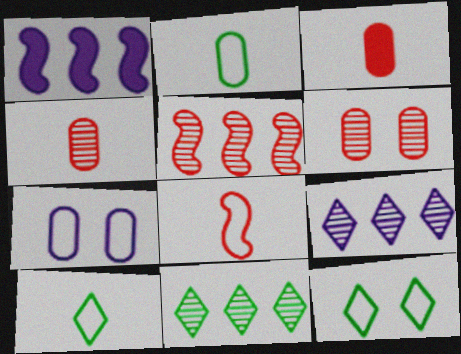[[1, 4, 12], 
[1, 6, 10]]